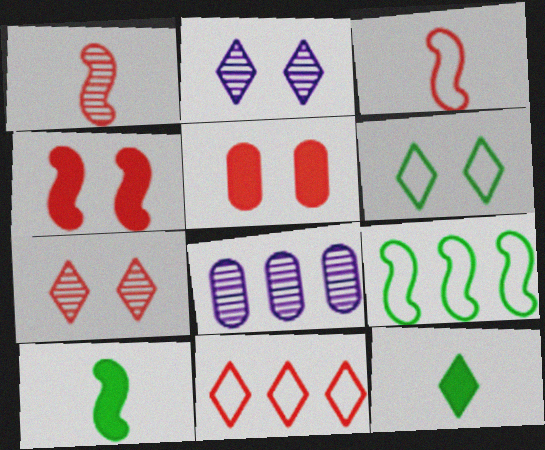[[1, 5, 11], 
[2, 11, 12]]